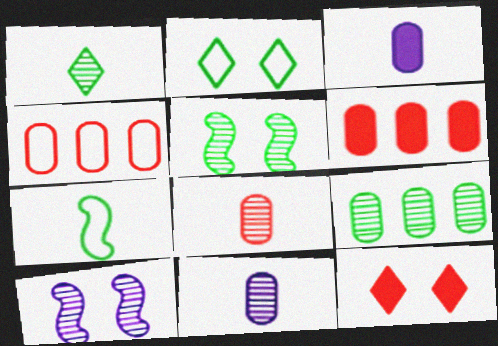[[1, 5, 9]]